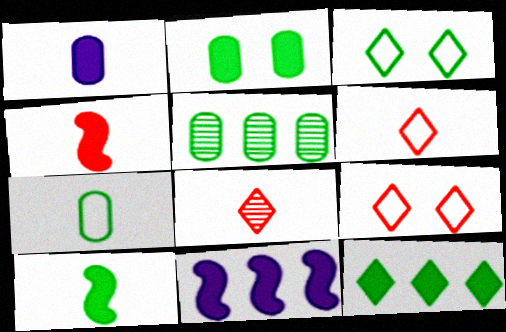[[2, 5, 7], 
[2, 10, 12], 
[3, 5, 10]]